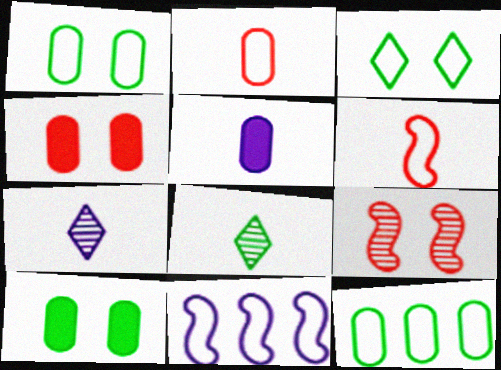[[2, 3, 11], 
[4, 8, 11], 
[5, 6, 8]]